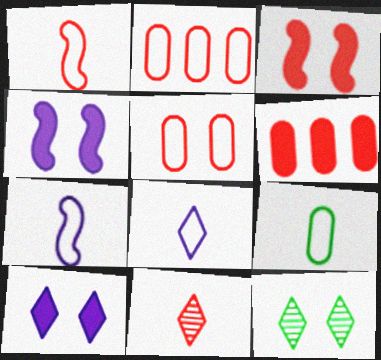[[1, 8, 9], 
[2, 3, 11], 
[4, 5, 12], 
[6, 7, 12]]